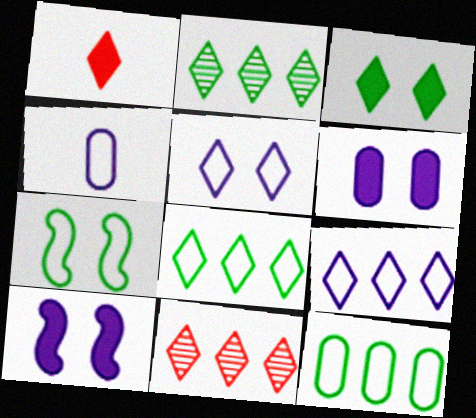[[1, 2, 5]]